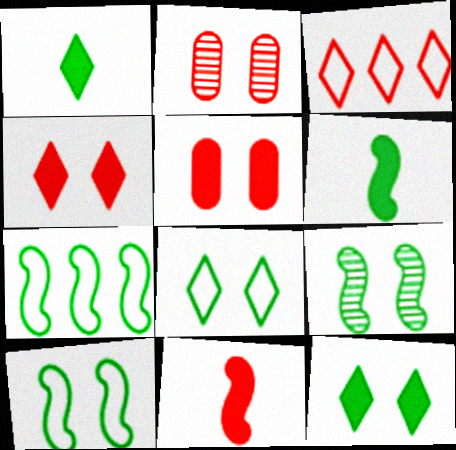[[2, 3, 11], 
[6, 7, 9]]